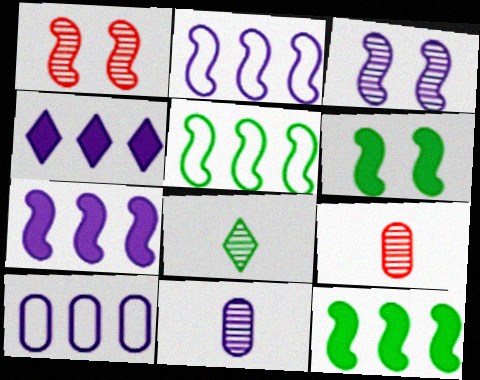[]